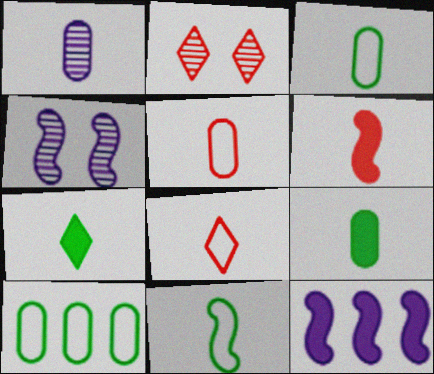[[1, 5, 9], 
[2, 3, 12]]